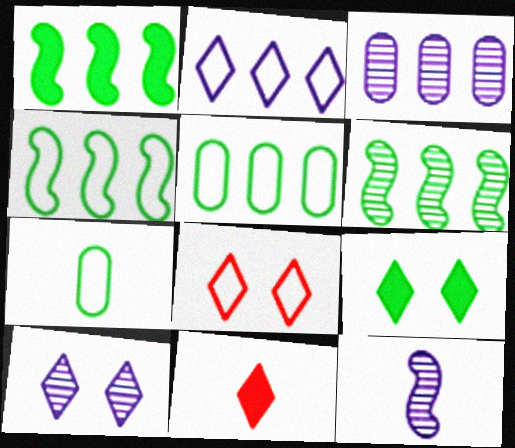[[1, 4, 6], 
[3, 10, 12], 
[6, 7, 9], 
[7, 11, 12], 
[8, 9, 10]]